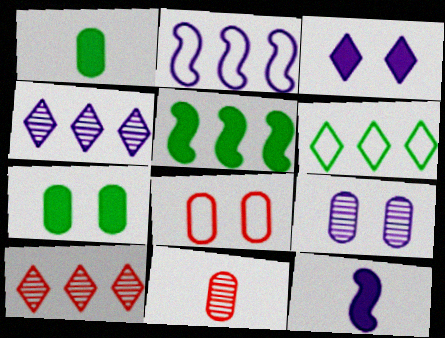[[7, 8, 9]]